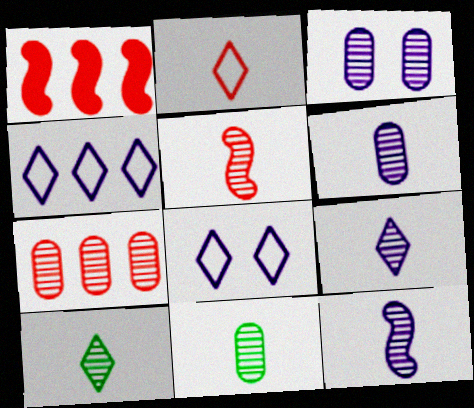[[1, 8, 11], 
[3, 7, 11], 
[5, 6, 10], 
[5, 9, 11], 
[6, 9, 12]]